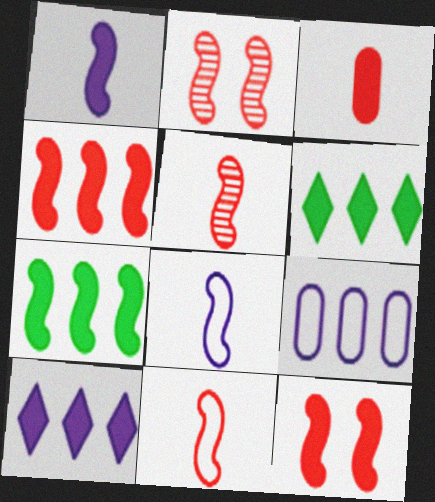[[1, 7, 12], 
[2, 4, 11], 
[2, 7, 8]]